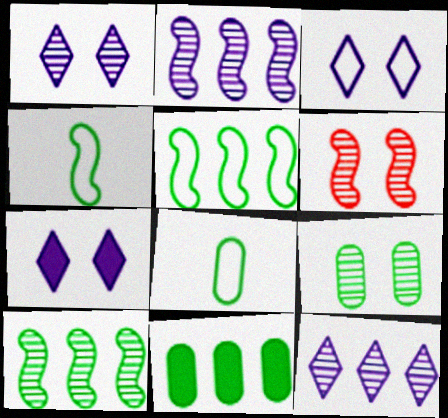[[1, 3, 7], 
[1, 6, 9], 
[8, 9, 11]]